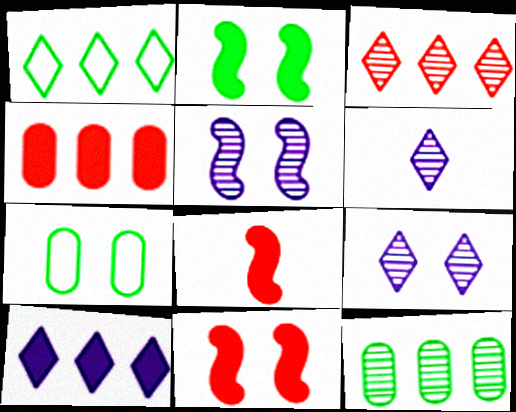[[1, 3, 10], 
[7, 9, 11]]